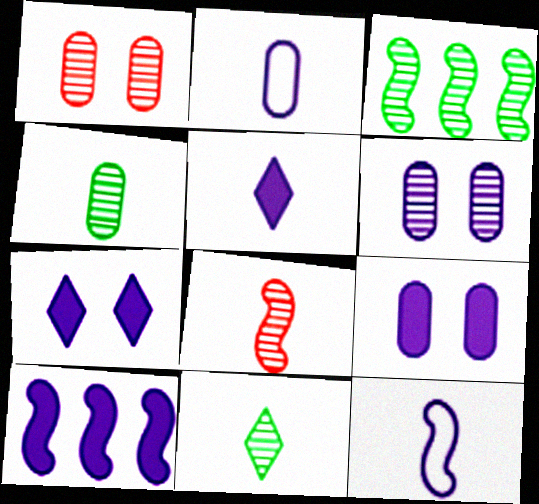[[5, 9, 10]]